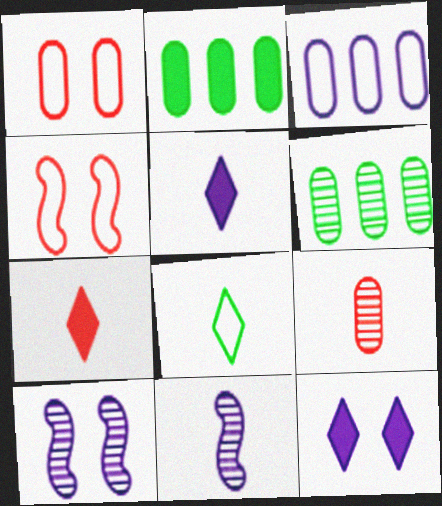[[3, 4, 8], 
[3, 5, 10], 
[3, 11, 12], 
[4, 5, 6]]